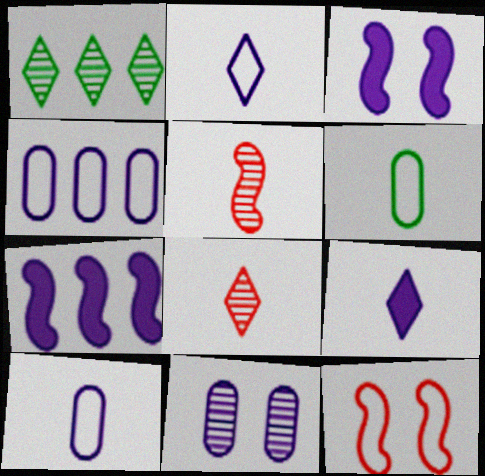[[1, 5, 11], 
[2, 7, 11], 
[5, 6, 9]]